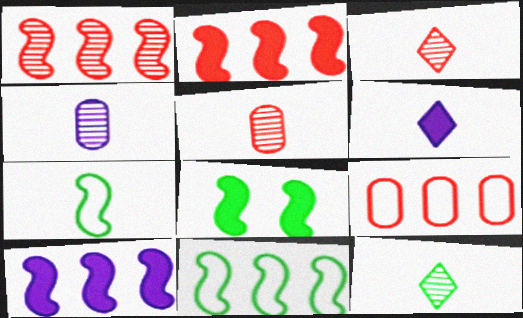[[1, 10, 11], 
[5, 6, 7]]